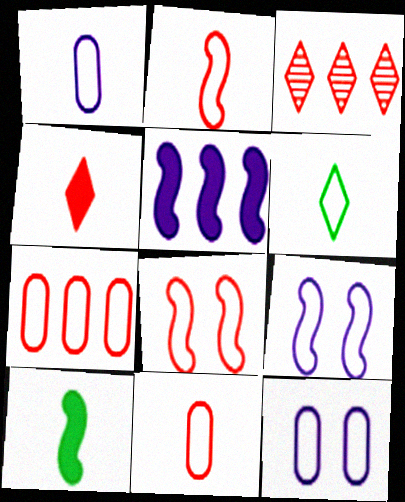[[1, 2, 6], 
[3, 10, 12], 
[6, 7, 9]]